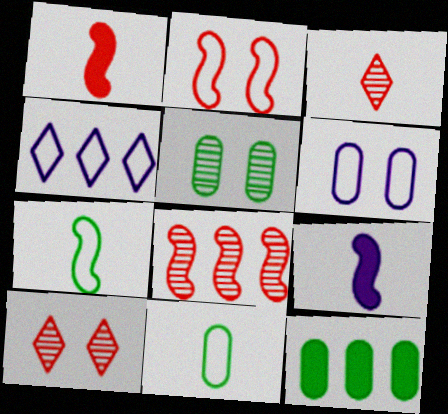[[1, 2, 8], 
[1, 4, 5], 
[2, 4, 11], 
[3, 9, 11], 
[4, 8, 12], 
[5, 11, 12]]